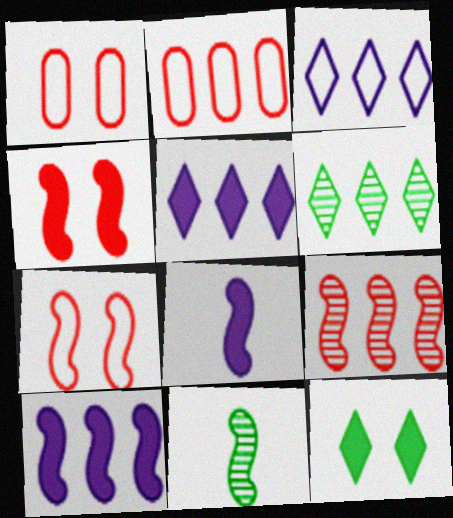[[1, 5, 11], 
[1, 6, 8], 
[2, 6, 10], 
[7, 10, 11]]